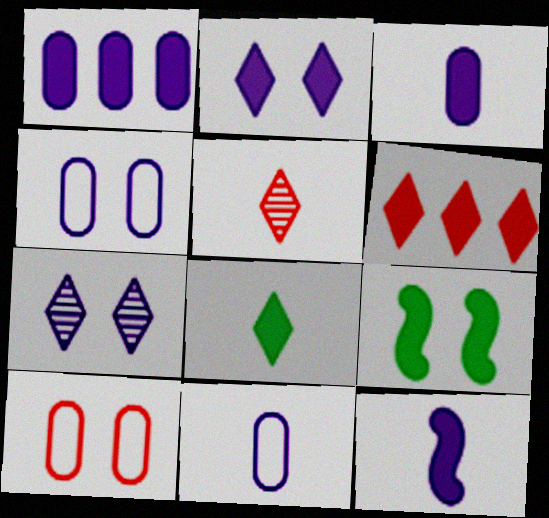[[1, 2, 12], 
[2, 6, 8], 
[3, 6, 9], 
[7, 9, 10]]